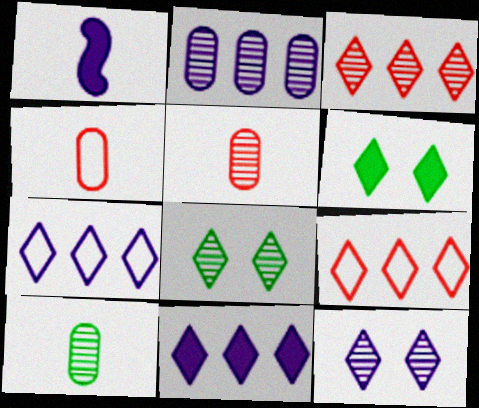[]